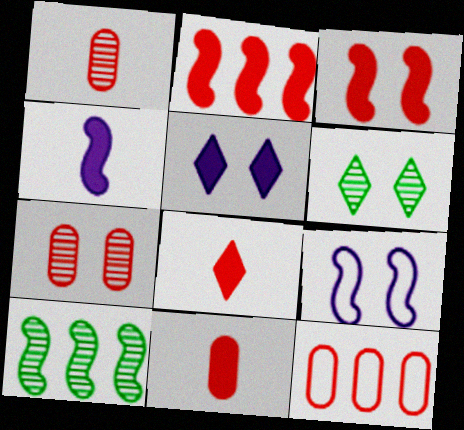[[4, 6, 12], 
[7, 11, 12]]